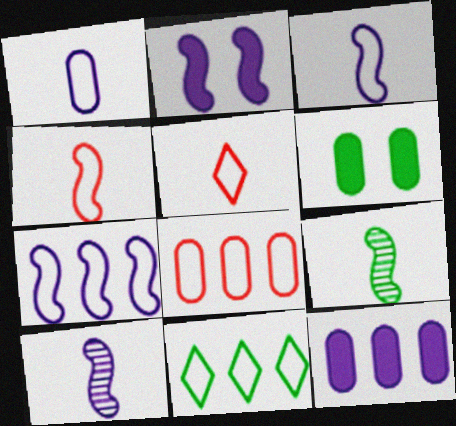[[2, 7, 10], 
[6, 9, 11], 
[7, 8, 11]]